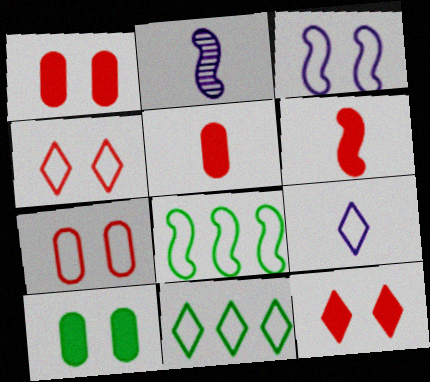[[1, 2, 11], 
[4, 9, 11], 
[7, 8, 9]]